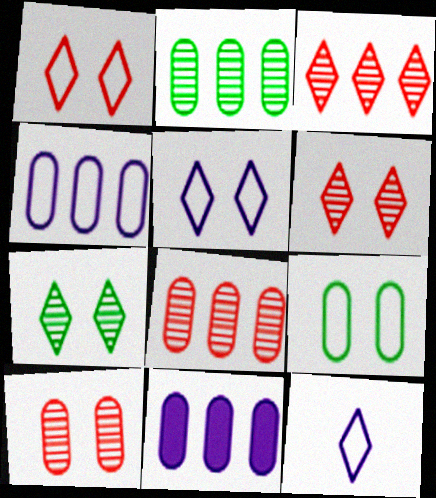[]